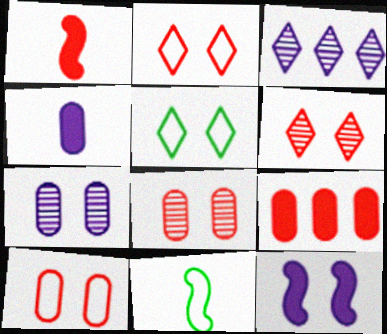[[5, 8, 12]]